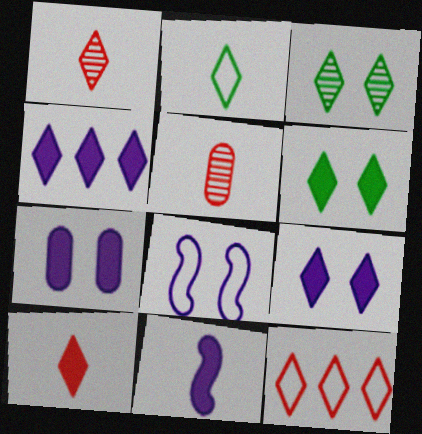[[2, 5, 11], 
[4, 6, 10], 
[4, 7, 11]]